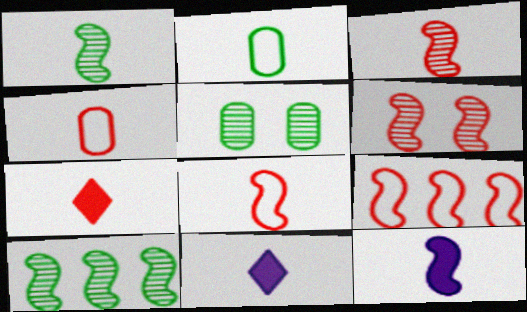[[1, 4, 11], 
[1, 8, 12], 
[2, 3, 11], 
[3, 4, 7], 
[5, 9, 11]]